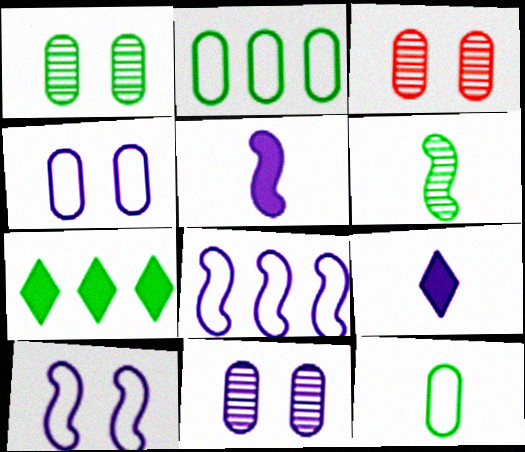[[1, 3, 11], 
[8, 9, 11]]